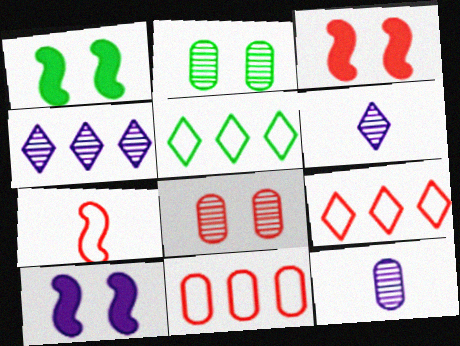[[1, 3, 10], 
[1, 6, 11], 
[1, 9, 12], 
[3, 5, 12]]